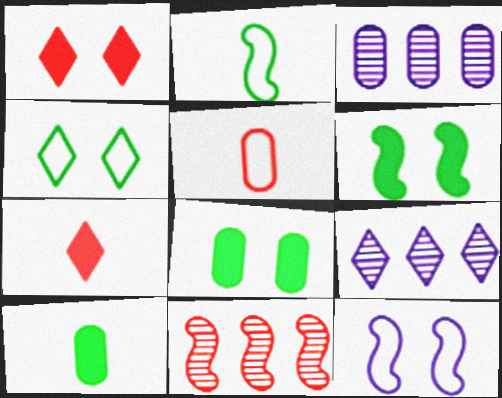[[1, 2, 3], 
[1, 5, 11], 
[3, 5, 8], 
[4, 7, 9], 
[5, 6, 9]]